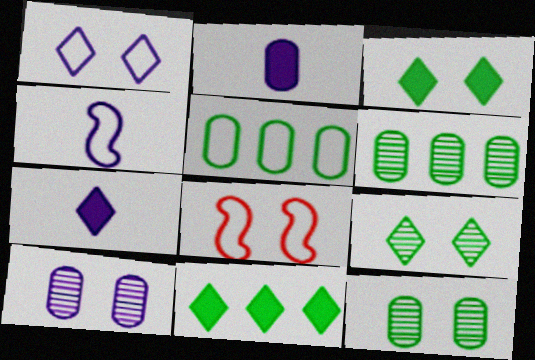[[3, 8, 10], 
[6, 7, 8]]